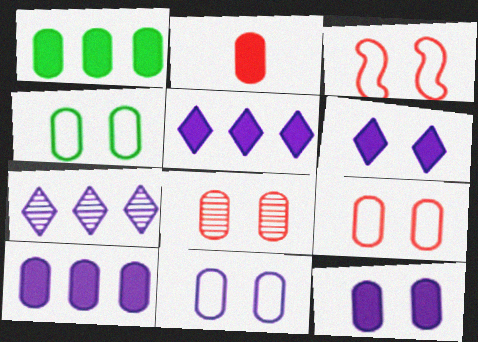[[1, 2, 12], 
[4, 8, 12], 
[4, 9, 11]]